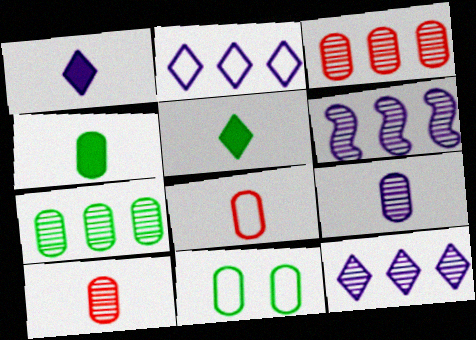[[4, 7, 11], 
[4, 8, 9]]